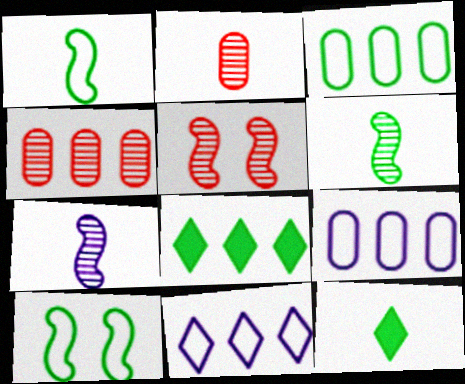[[5, 9, 12]]